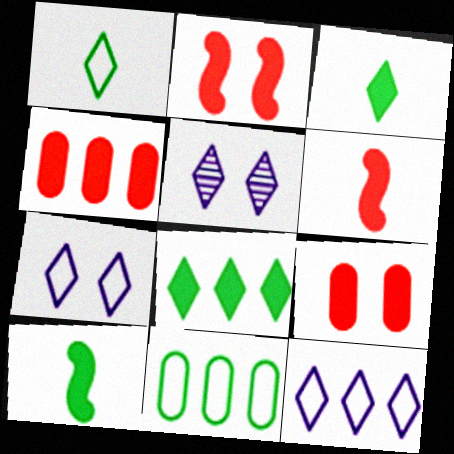[[5, 6, 11]]